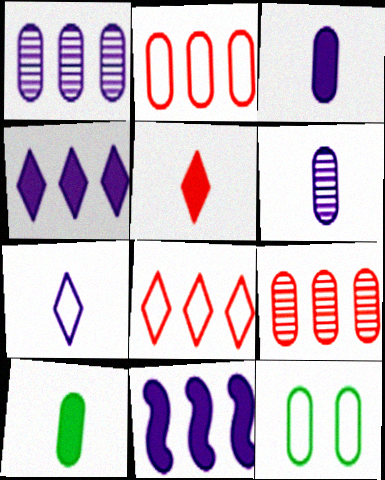[[3, 9, 12]]